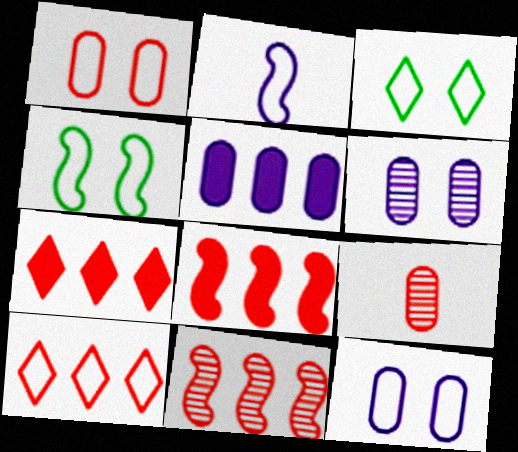[]